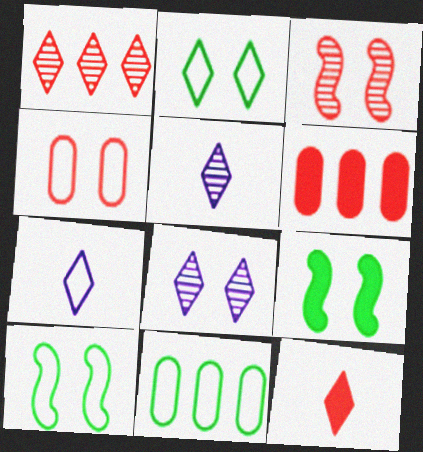[[4, 8, 9], 
[5, 6, 10]]